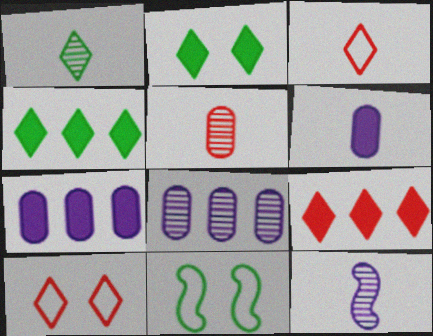[[1, 5, 12]]